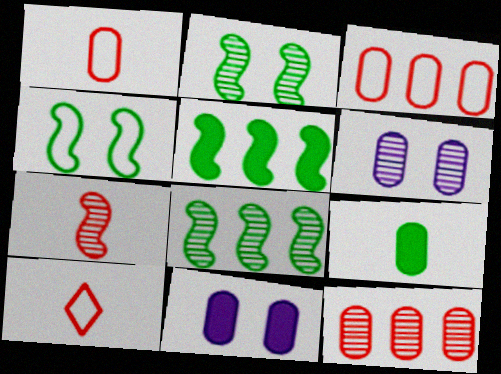[[3, 6, 9], 
[5, 6, 10], 
[8, 10, 11]]